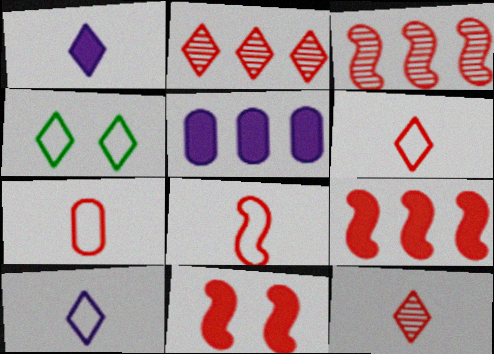[[1, 2, 4], 
[2, 7, 11], 
[3, 8, 11], 
[6, 7, 8]]